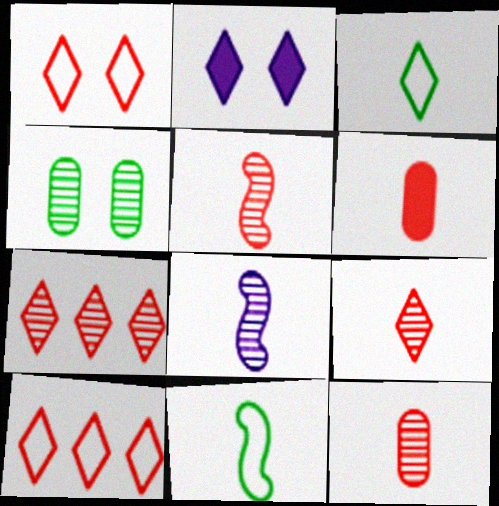[[2, 3, 7], 
[3, 6, 8], 
[4, 7, 8], 
[5, 9, 12]]